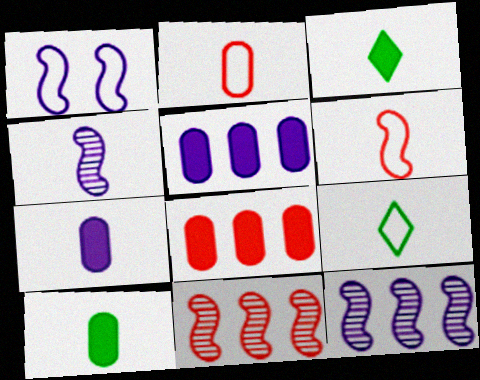[[2, 3, 4]]